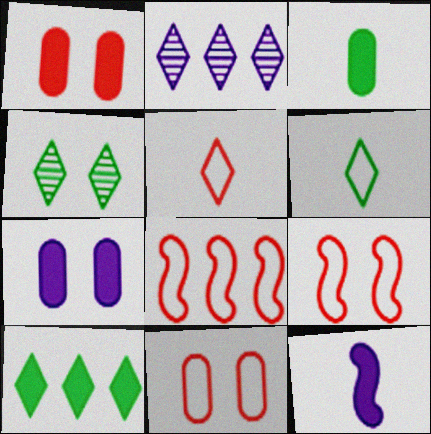[[1, 10, 12], 
[2, 3, 9], 
[4, 6, 10], 
[4, 7, 9], 
[5, 8, 11]]